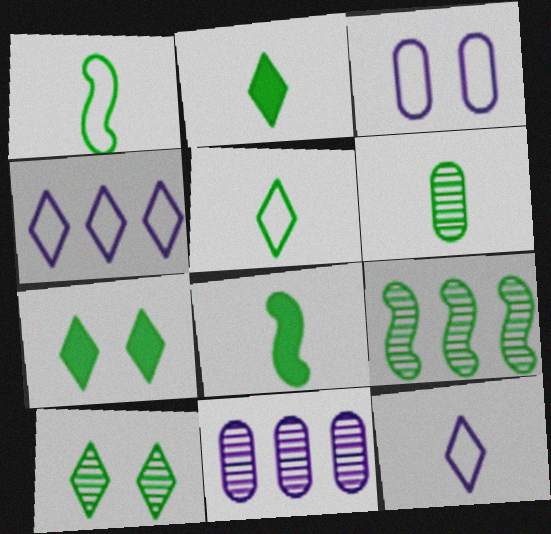[[1, 2, 6], 
[5, 6, 8], 
[6, 9, 10]]